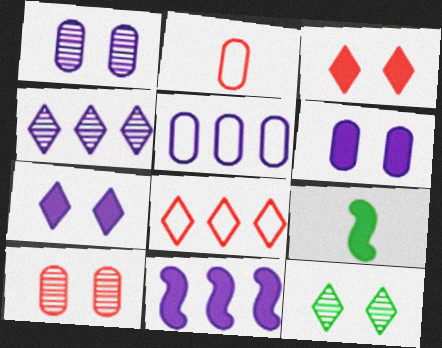[[1, 8, 9], 
[2, 11, 12], 
[4, 5, 11]]